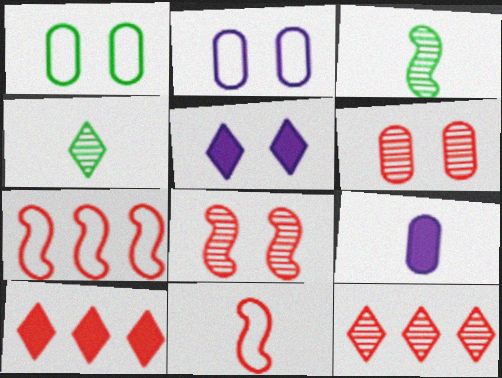[[1, 5, 8], 
[2, 3, 10], 
[4, 9, 11], 
[6, 10, 11]]